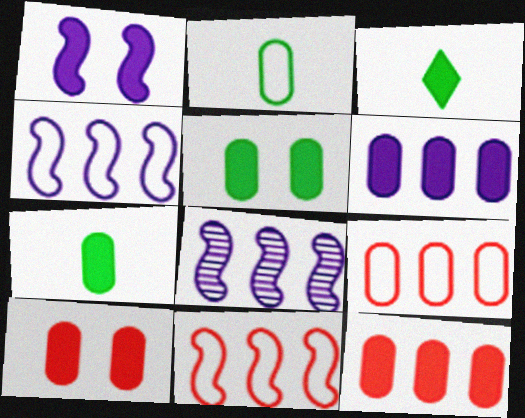[[1, 3, 12], 
[6, 7, 10]]